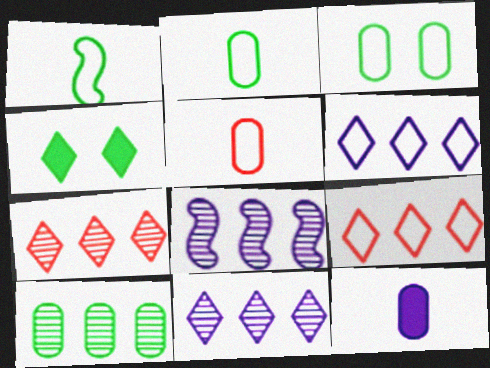[[1, 4, 10], 
[4, 5, 8], 
[7, 8, 10]]